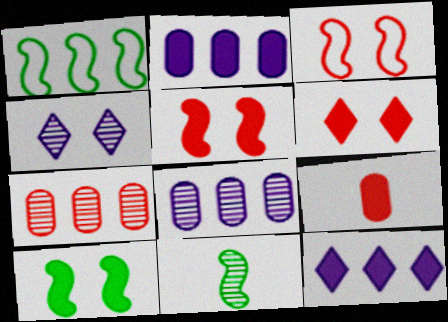[[1, 4, 9], 
[1, 7, 12], 
[1, 10, 11], 
[4, 7, 11], 
[9, 10, 12]]